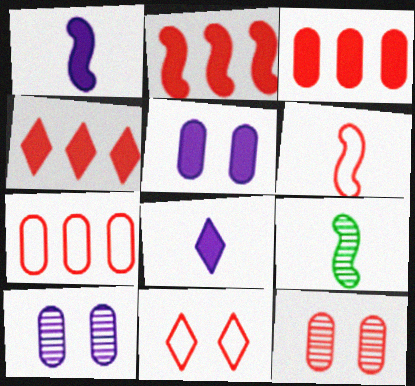[[1, 6, 9], 
[2, 3, 4], 
[4, 6, 12], 
[6, 7, 11]]